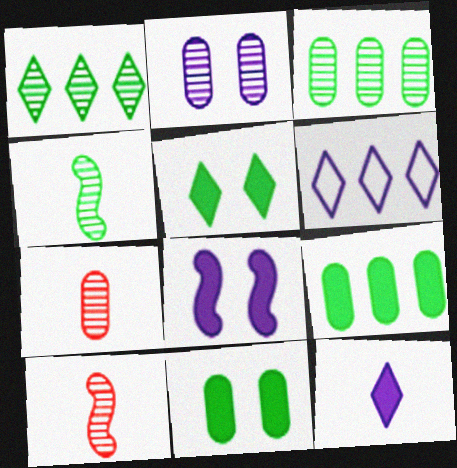[[1, 2, 10], 
[2, 3, 7], 
[6, 10, 11]]